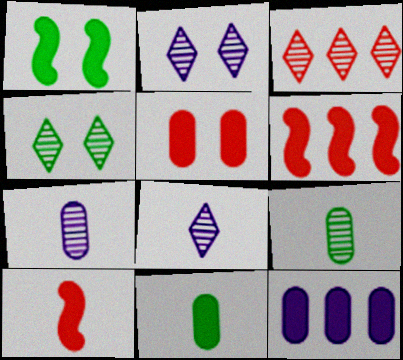[[3, 4, 8], 
[5, 11, 12]]